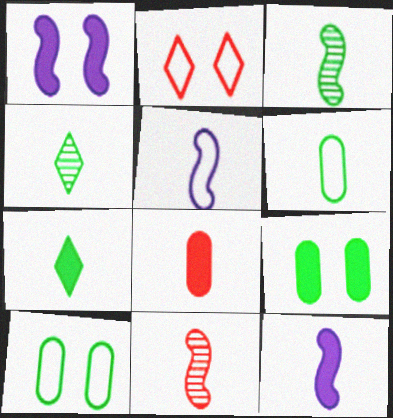[[3, 6, 7], 
[4, 5, 8], 
[7, 8, 12]]